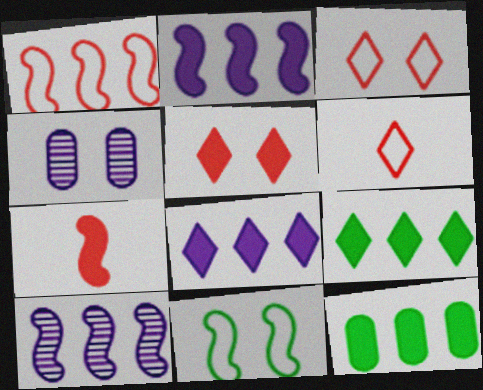[[4, 5, 11], 
[7, 10, 11]]